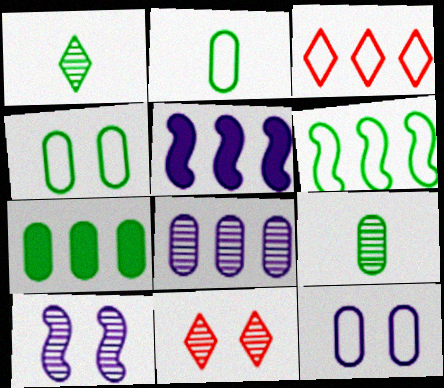[[2, 5, 11], 
[4, 7, 9]]